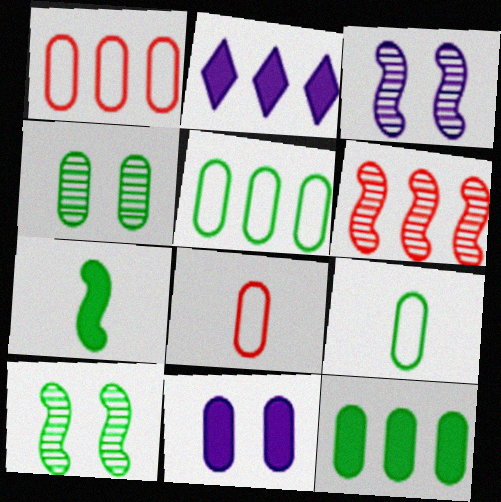[[2, 5, 6], 
[2, 8, 10], 
[4, 9, 12]]